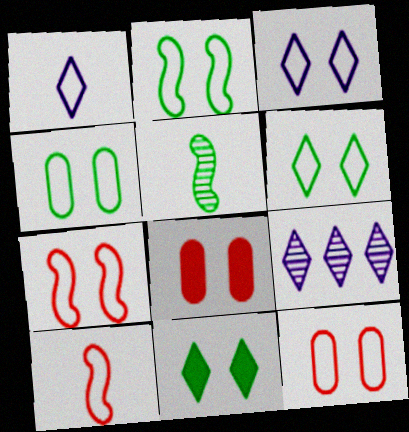[[2, 3, 12], 
[2, 4, 6], 
[3, 4, 7]]